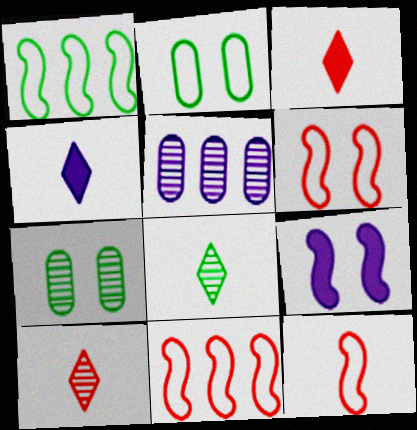[[4, 7, 11], 
[6, 11, 12]]